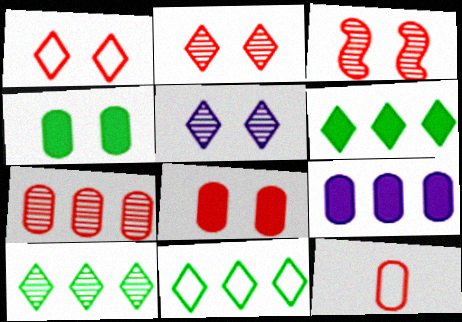[[1, 3, 8], 
[6, 10, 11], 
[7, 8, 12]]